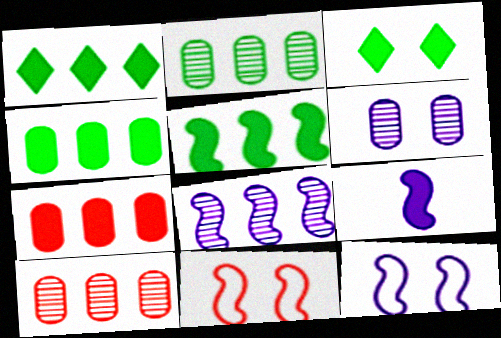[[1, 4, 5], 
[3, 6, 11], 
[3, 7, 9], 
[8, 9, 12]]